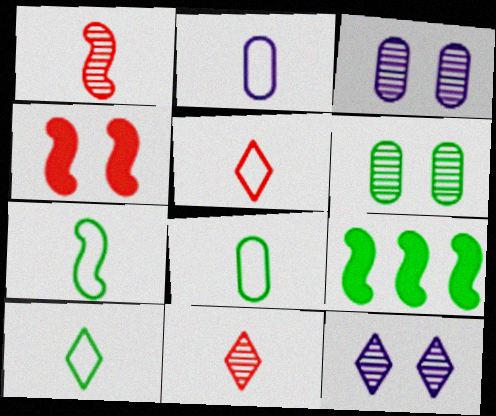[[2, 5, 7], 
[3, 5, 9], 
[6, 9, 10], 
[7, 8, 10]]